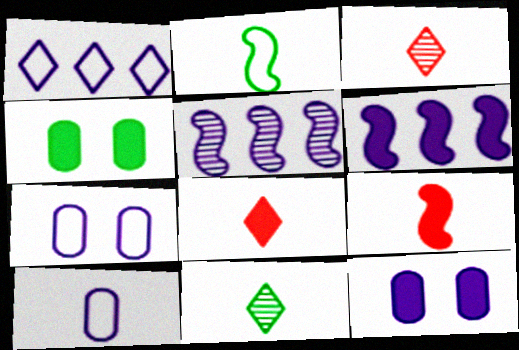[[4, 6, 8], 
[9, 10, 11]]